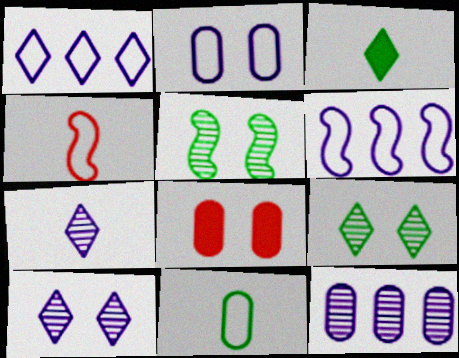[[8, 11, 12]]